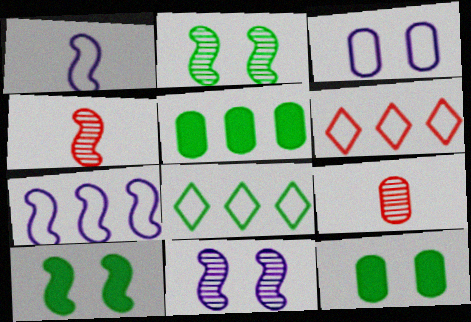[[3, 5, 9], 
[4, 7, 10]]